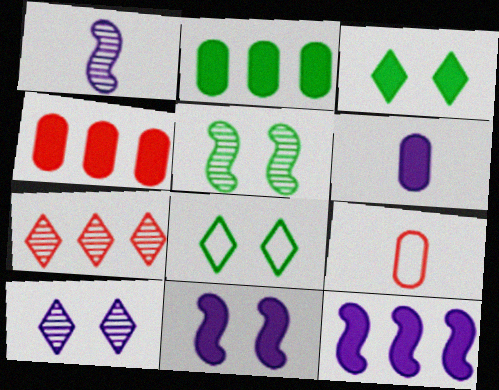[[1, 4, 8]]